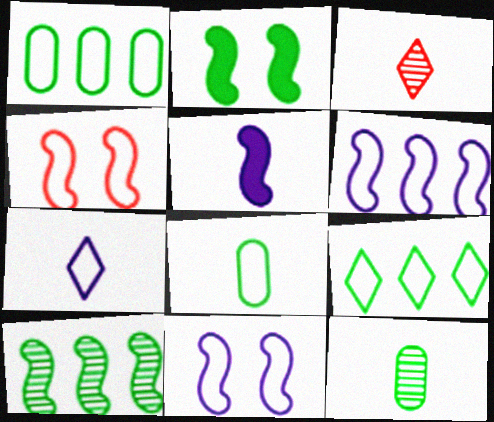[[1, 4, 7], 
[2, 9, 12], 
[3, 5, 8], 
[4, 5, 10]]